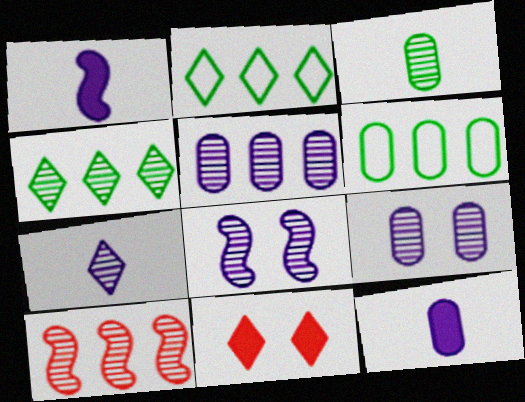[[2, 7, 11], 
[4, 5, 10], 
[5, 7, 8]]